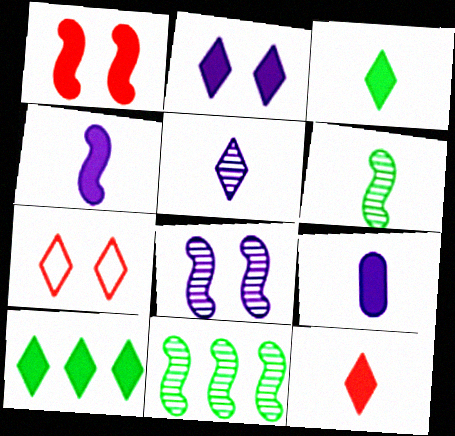[[1, 9, 10], 
[2, 10, 12], 
[5, 7, 10], 
[7, 9, 11]]